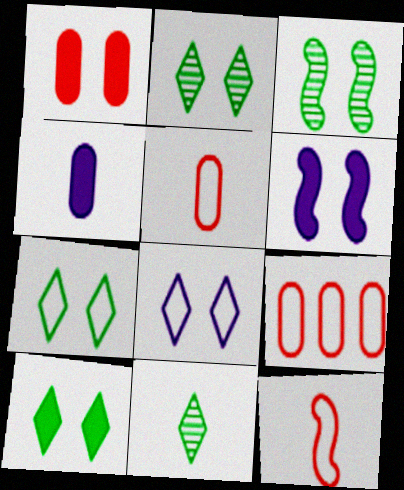[[1, 3, 8], 
[1, 6, 10], 
[2, 7, 10], 
[4, 11, 12], 
[6, 9, 11]]